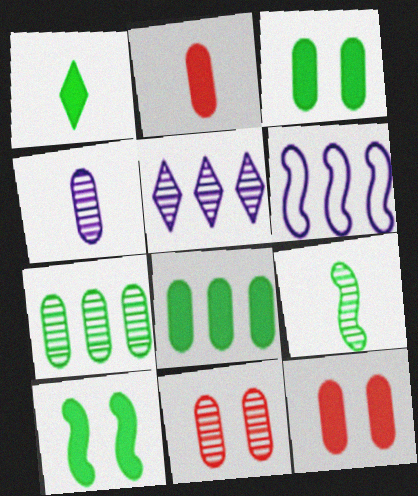[[1, 6, 11], 
[1, 8, 10], 
[4, 7, 11], 
[5, 9, 11]]